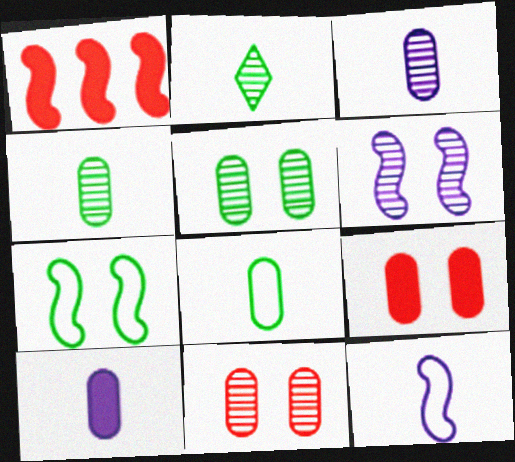[]